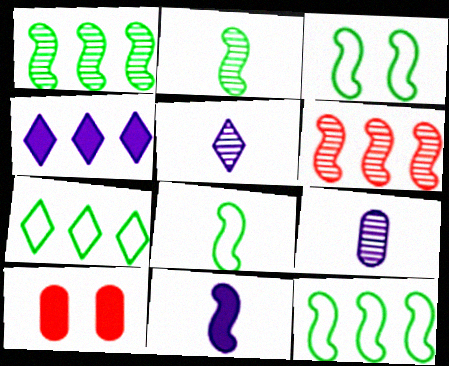[[3, 6, 11], 
[3, 8, 12], 
[5, 10, 12]]